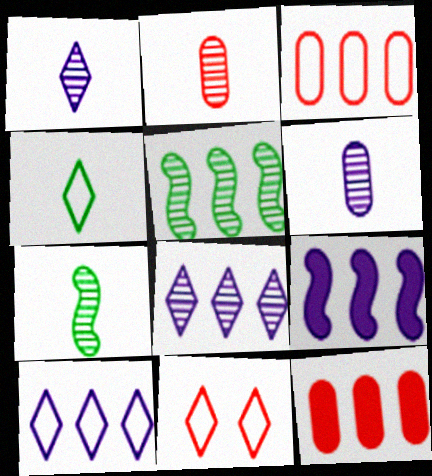[[1, 2, 7], 
[4, 10, 11], 
[5, 10, 12]]